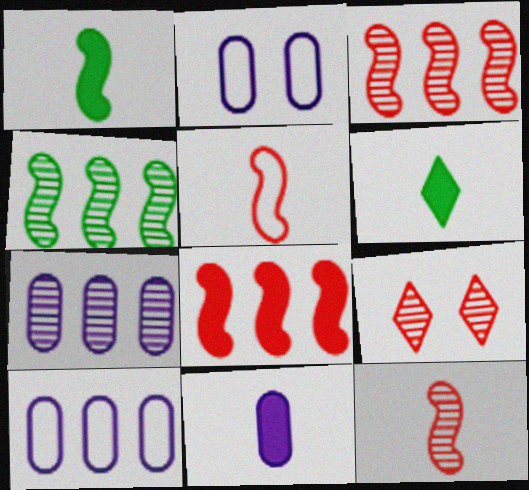[[1, 9, 10], 
[2, 3, 6], 
[2, 7, 11]]